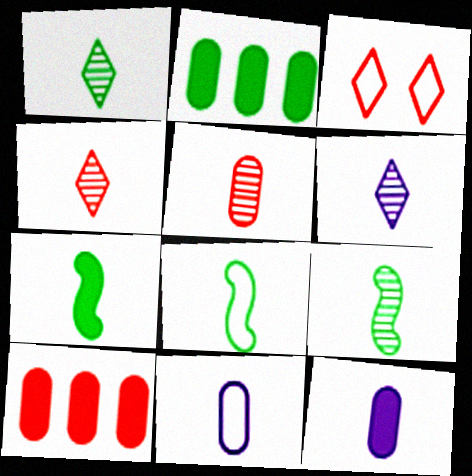[[1, 4, 6], 
[4, 7, 11], 
[4, 8, 12], 
[5, 6, 9], 
[7, 8, 9]]